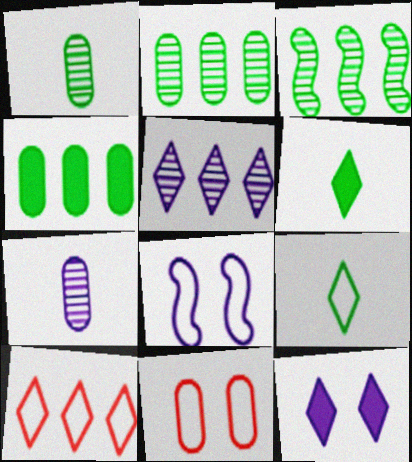[[4, 7, 11]]